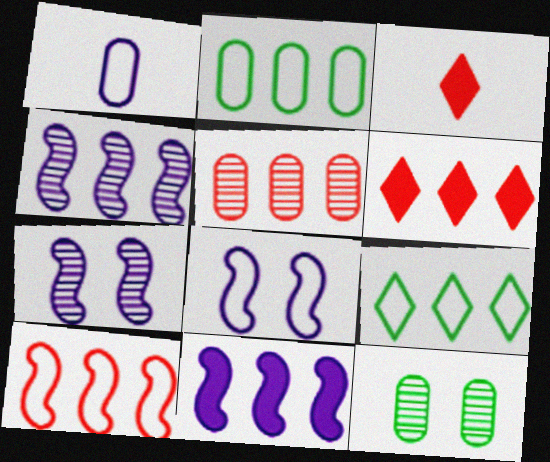[[2, 3, 7], 
[2, 4, 6], 
[5, 6, 10], 
[5, 9, 11]]